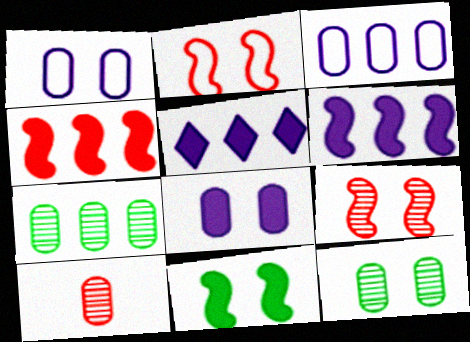[]